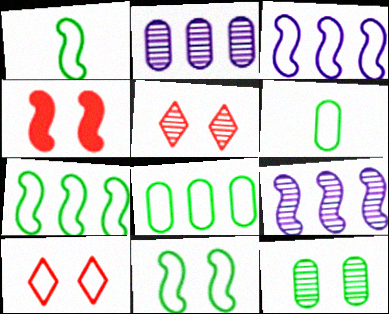[[1, 4, 9], 
[1, 7, 11], 
[3, 6, 10]]